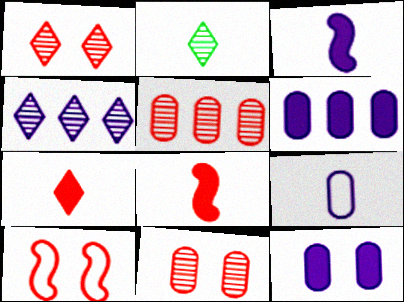[[1, 2, 4], 
[2, 6, 10], 
[2, 8, 9], 
[5, 7, 10]]